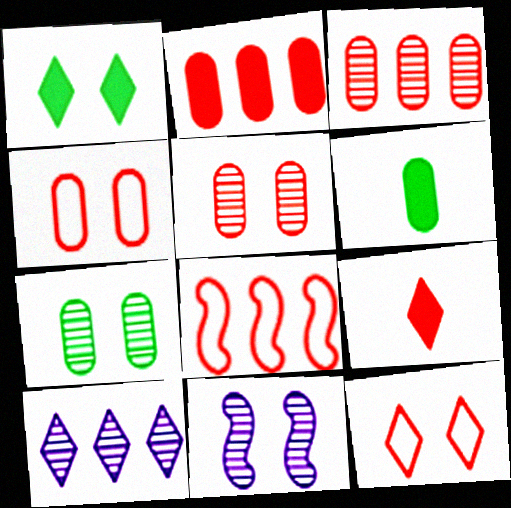[[1, 4, 11], 
[5, 8, 9]]